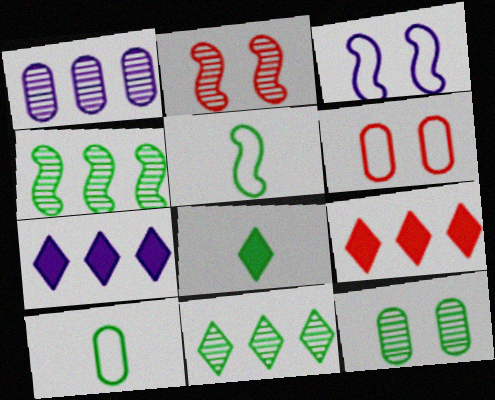[[2, 7, 10]]